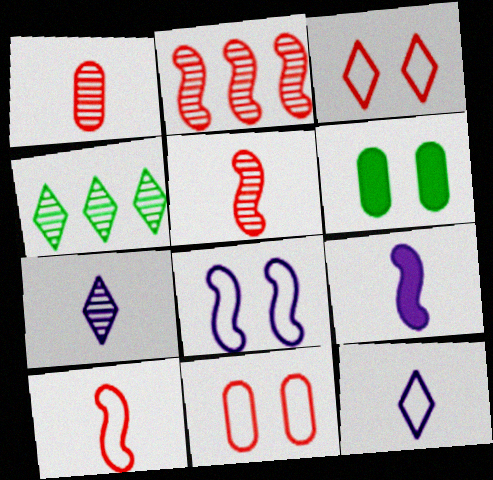[[2, 6, 12], 
[4, 9, 11]]